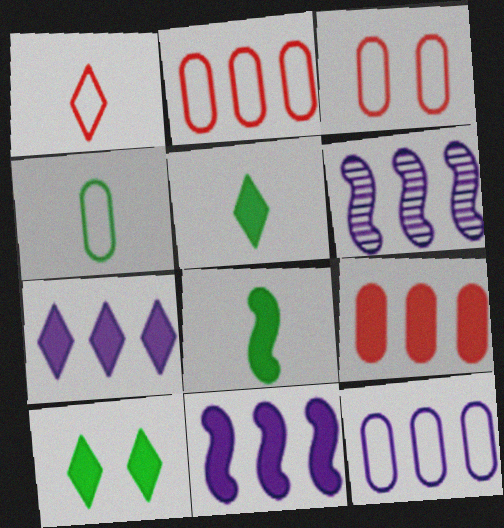[[3, 4, 12], 
[3, 5, 6], 
[6, 7, 12]]